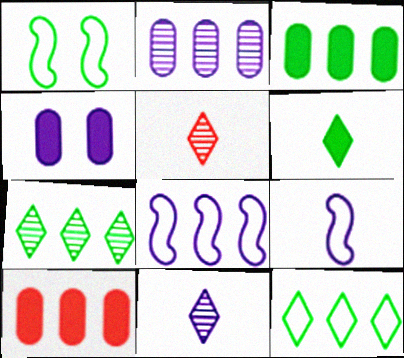[[1, 10, 11], 
[4, 8, 11], 
[7, 8, 10]]